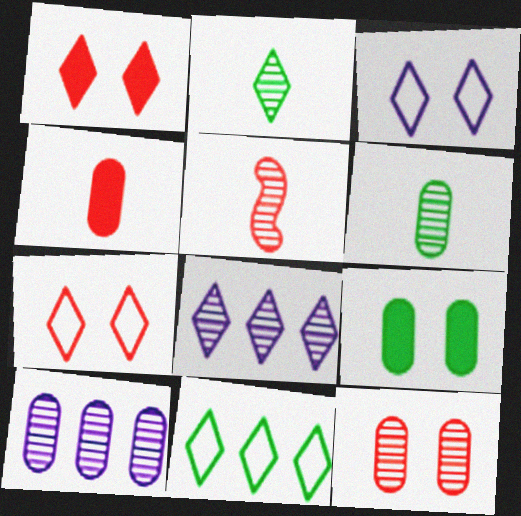[[6, 10, 12]]